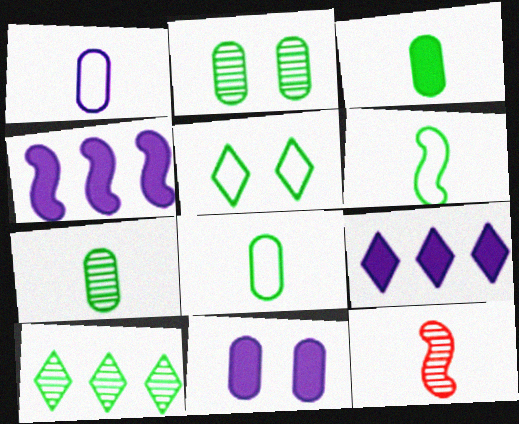[[3, 7, 8]]